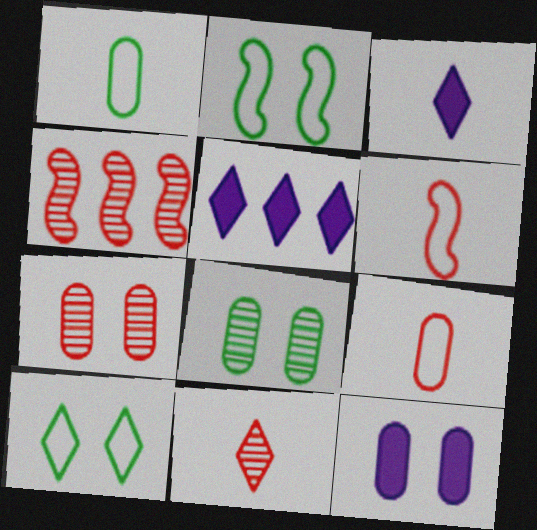[[4, 7, 11], 
[5, 6, 8], 
[5, 10, 11]]